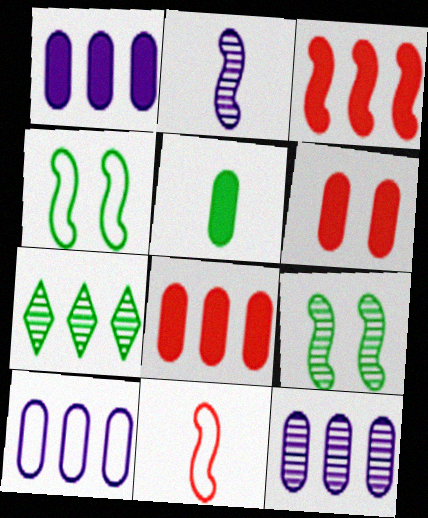[[1, 5, 6], 
[1, 10, 12], 
[2, 3, 4], 
[3, 7, 10], 
[4, 5, 7]]